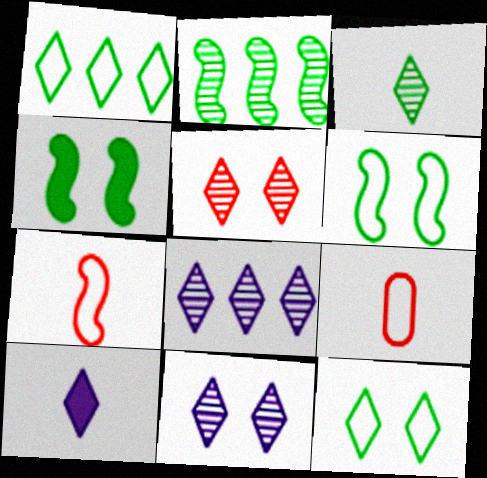[[1, 5, 10], 
[3, 5, 8], 
[4, 8, 9]]